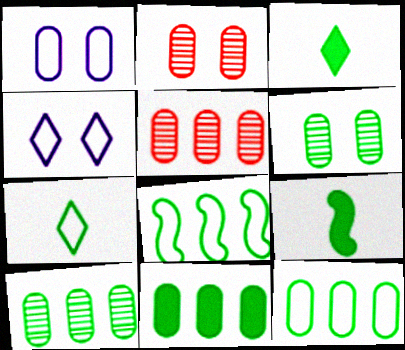[[3, 6, 8], 
[4, 5, 9], 
[10, 11, 12]]